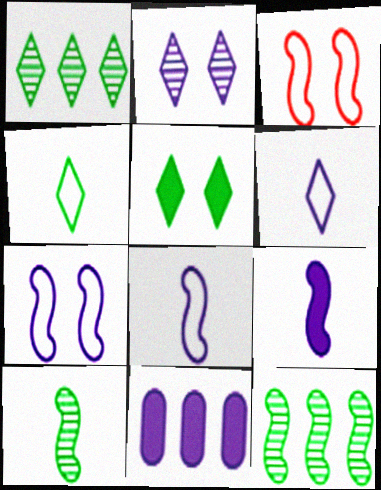[[1, 4, 5], 
[2, 8, 11], 
[3, 9, 12]]